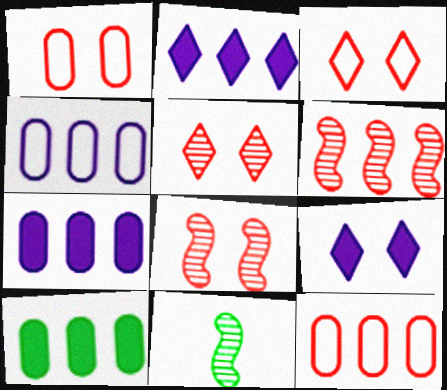[[1, 2, 11], 
[3, 7, 11], 
[9, 11, 12]]